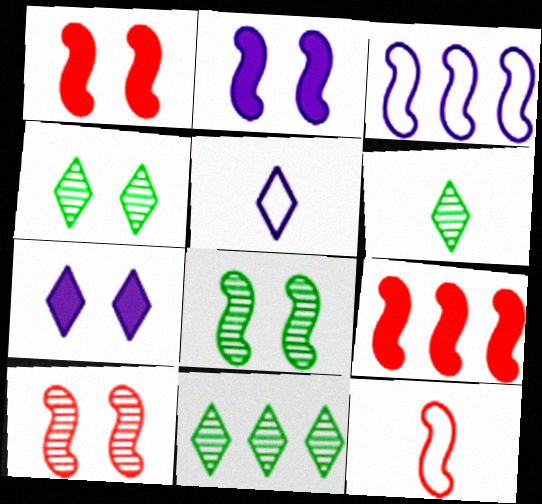[[4, 6, 11], 
[9, 10, 12]]